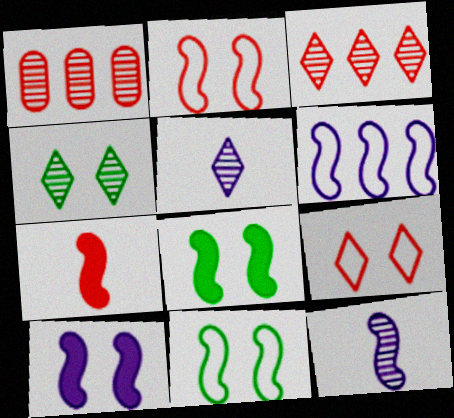[[1, 4, 12], 
[1, 7, 9], 
[3, 4, 5], 
[6, 10, 12]]